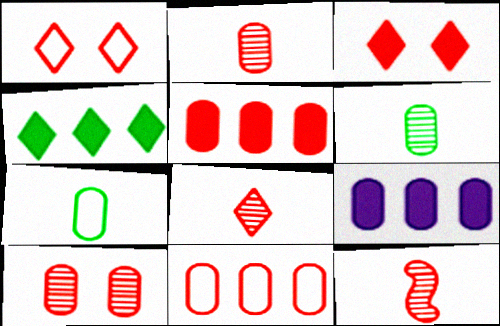[[1, 5, 12], 
[2, 8, 12], 
[3, 11, 12], 
[7, 9, 10]]